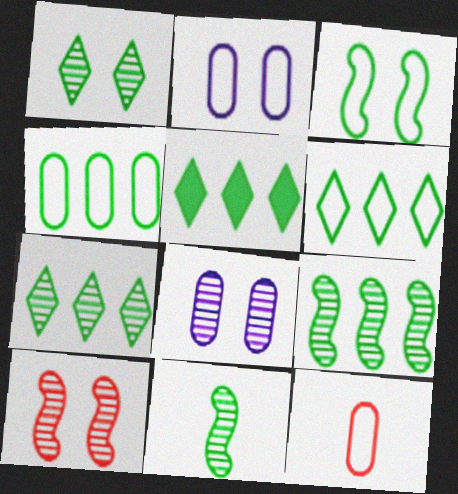[[1, 8, 10], 
[2, 4, 12], 
[4, 5, 9], 
[5, 6, 7]]